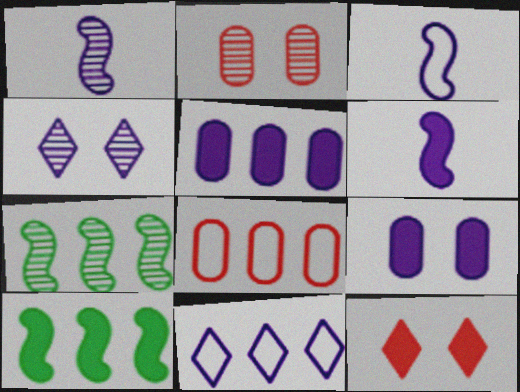[[1, 3, 6], 
[1, 9, 11], 
[3, 4, 5]]